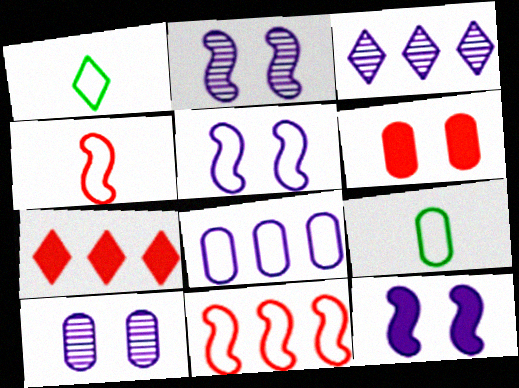[[2, 5, 12], 
[2, 7, 9]]